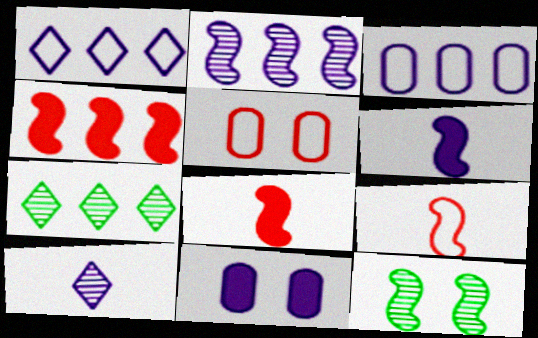[[3, 4, 7], 
[5, 6, 7], 
[7, 9, 11]]